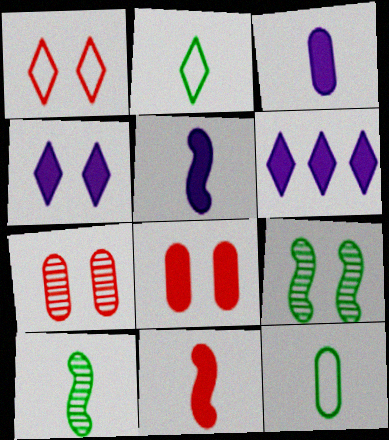[]